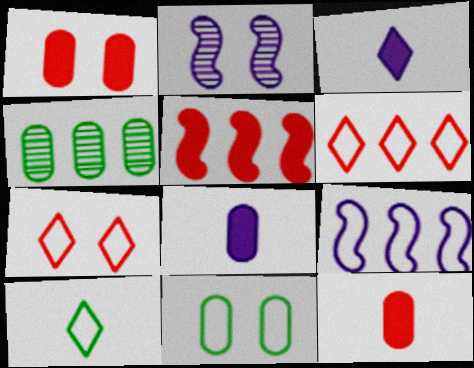[]